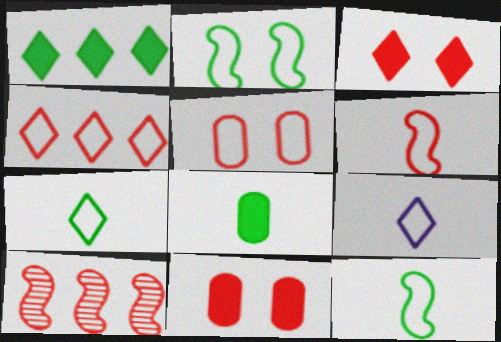[[4, 5, 6]]